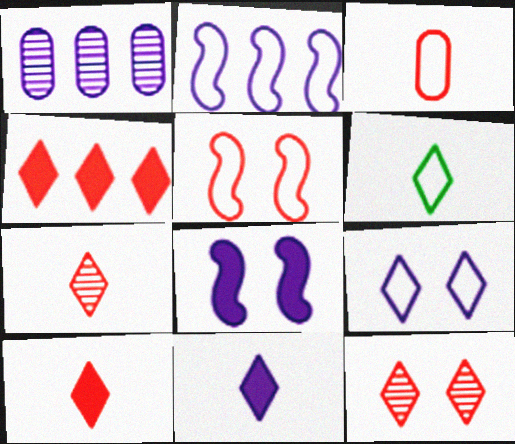[[6, 7, 11]]